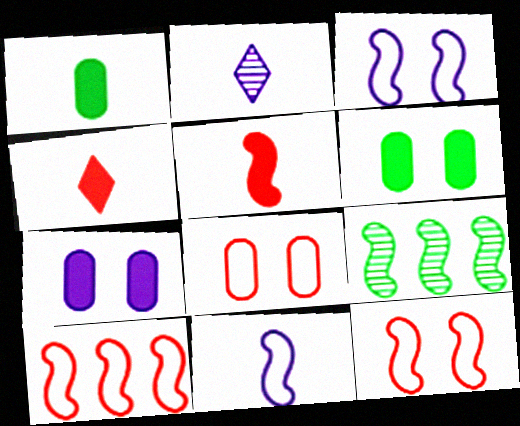[[2, 6, 10], 
[3, 5, 9]]